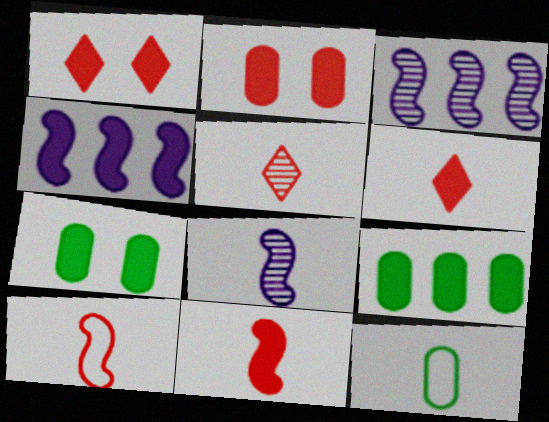[[1, 3, 12], 
[4, 6, 7], 
[6, 8, 12]]